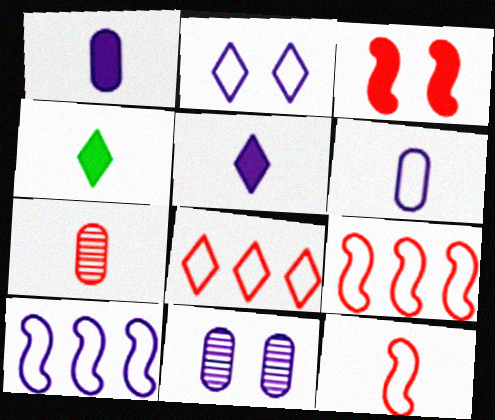[[2, 6, 10], 
[3, 7, 8], 
[4, 9, 11], 
[5, 10, 11]]